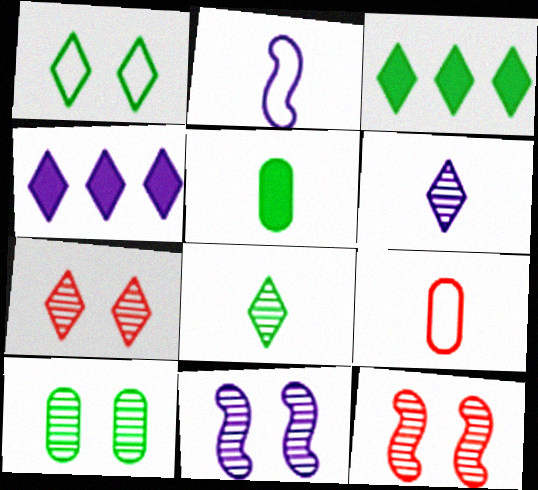[[1, 3, 8], 
[3, 9, 11], 
[7, 10, 11]]